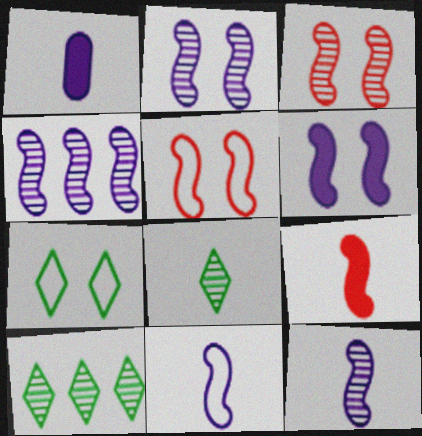[[1, 5, 10], 
[2, 4, 12], 
[4, 6, 11]]